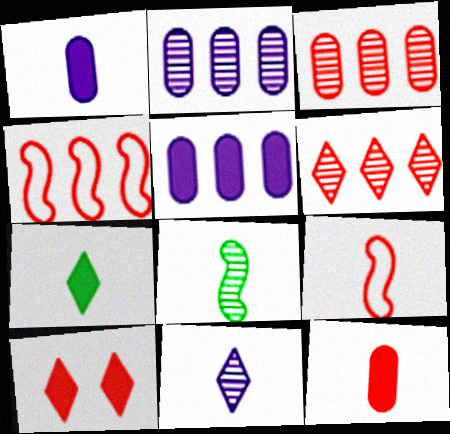[[3, 9, 10]]